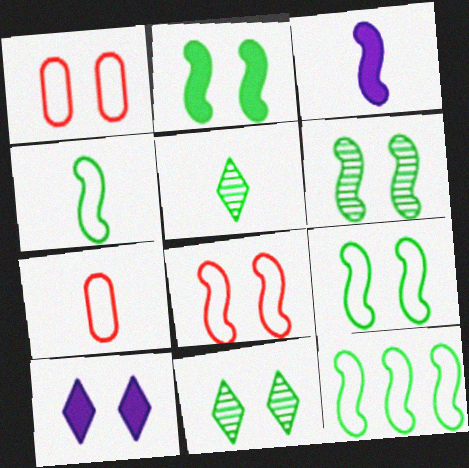[[1, 6, 10], 
[2, 6, 9], 
[3, 5, 7], 
[4, 9, 12]]